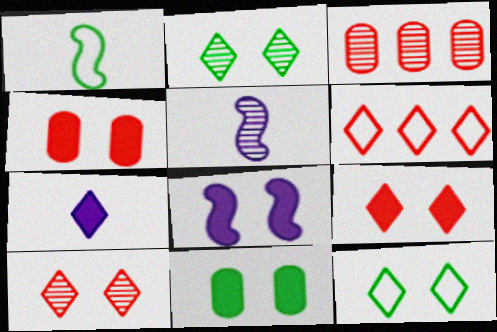[[2, 3, 5], 
[2, 6, 7], 
[5, 6, 11], 
[8, 9, 11]]